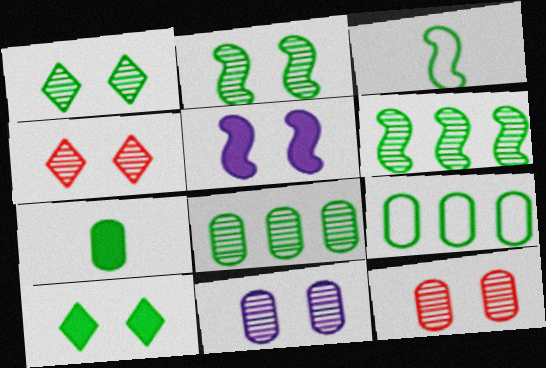[[2, 4, 11], 
[3, 8, 10]]